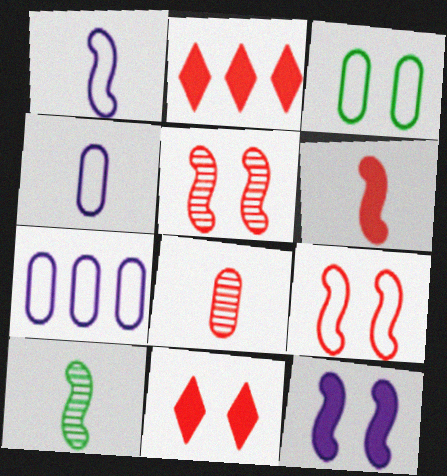[[1, 6, 10], 
[2, 8, 9], 
[7, 10, 11]]